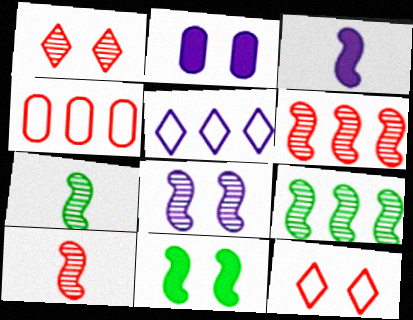[[6, 7, 8], 
[8, 9, 10]]